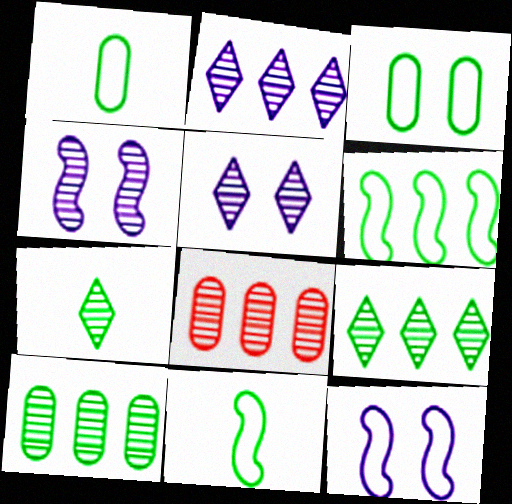[[4, 7, 8]]